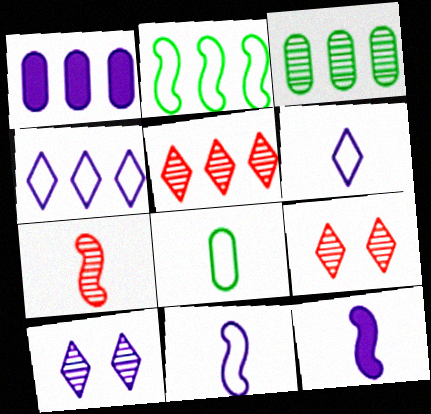[[1, 2, 5], 
[1, 10, 11], 
[3, 7, 10]]